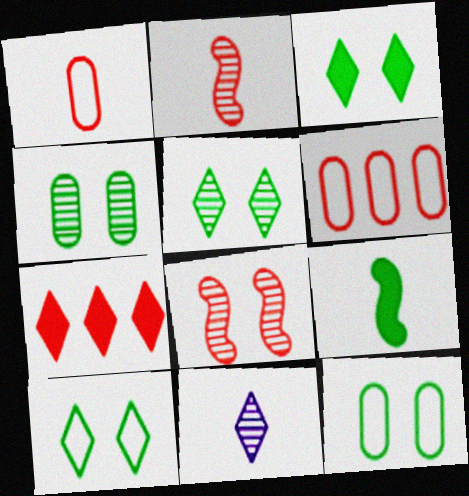[[1, 7, 8], 
[1, 9, 11], 
[3, 5, 10], 
[7, 10, 11]]